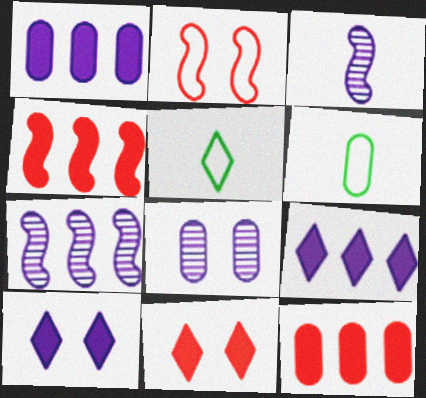[[4, 5, 8], 
[6, 7, 11], 
[6, 8, 12]]